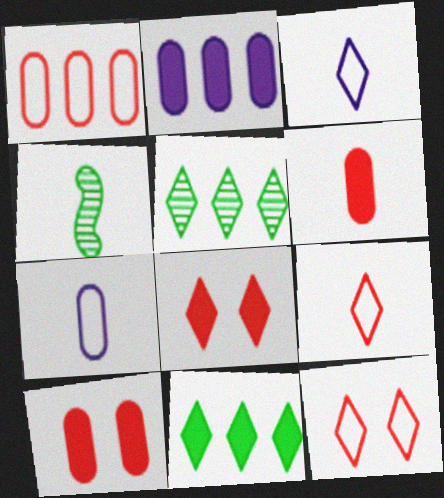[[2, 4, 12], 
[3, 4, 6], 
[3, 5, 8]]